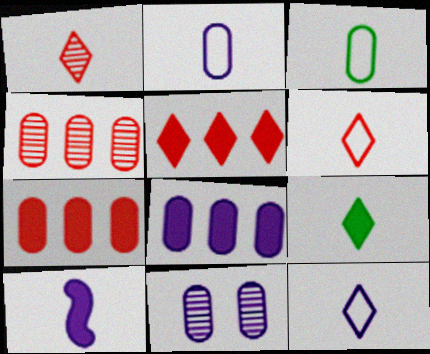[[1, 3, 10], 
[1, 9, 12], 
[2, 8, 11], 
[3, 7, 11]]